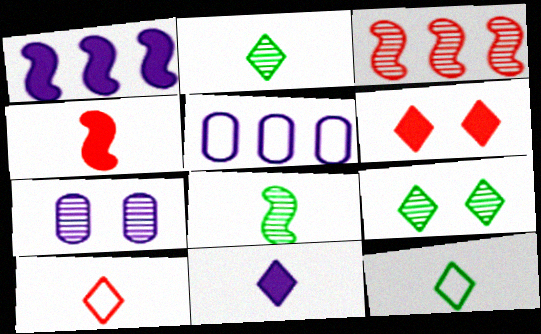[[2, 3, 7], 
[2, 10, 11], 
[4, 5, 9], 
[5, 6, 8]]